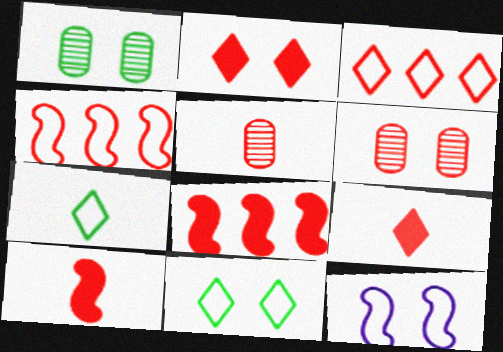[[1, 2, 12], 
[2, 4, 5], 
[3, 6, 10], 
[4, 6, 9]]